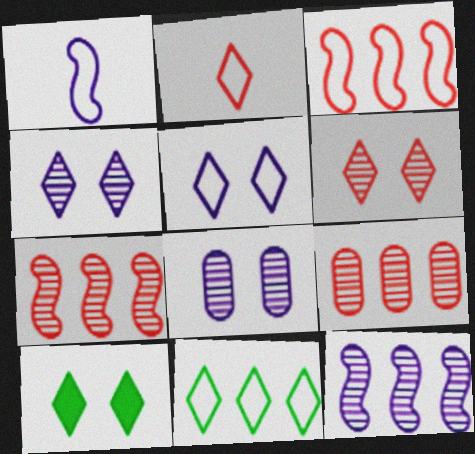[[1, 9, 10], 
[2, 5, 11], 
[5, 6, 10]]